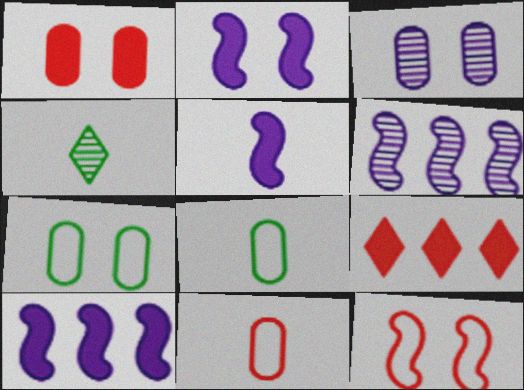[[1, 3, 7], 
[2, 5, 10], 
[4, 5, 11]]